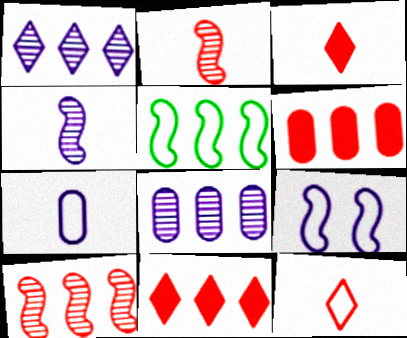[[1, 5, 6], 
[5, 8, 11]]